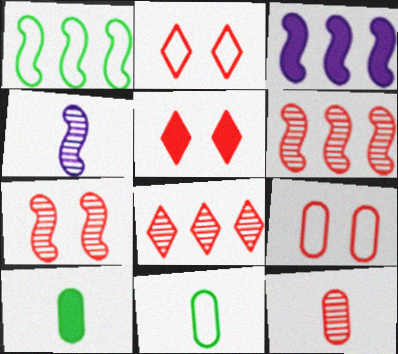[[1, 3, 6], 
[3, 5, 10], 
[5, 7, 9], 
[7, 8, 12]]